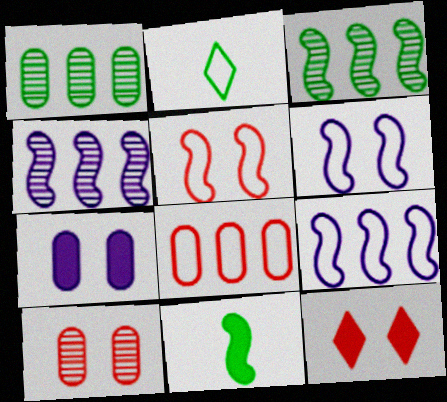[[2, 6, 8], 
[4, 5, 11], 
[5, 10, 12]]